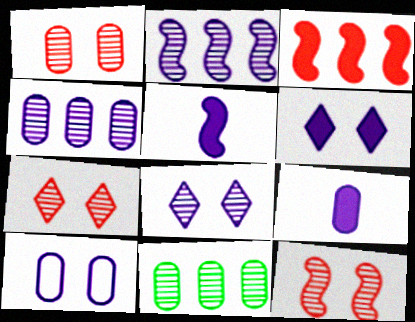[[1, 7, 12], 
[4, 9, 10]]